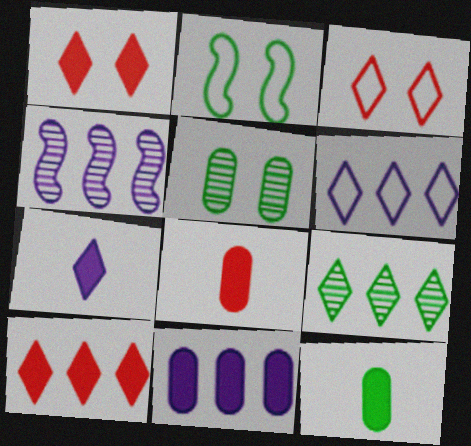[[2, 9, 12], 
[3, 4, 12], 
[3, 7, 9], 
[4, 6, 11], 
[6, 9, 10]]